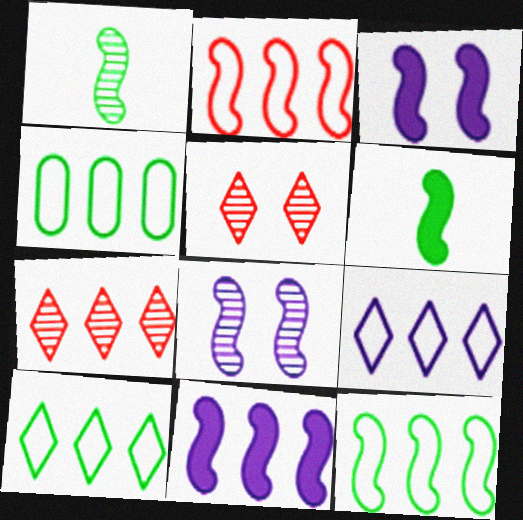[[1, 2, 3], 
[2, 4, 9], 
[2, 6, 8], 
[4, 7, 11], 
[4, 10, 12]]